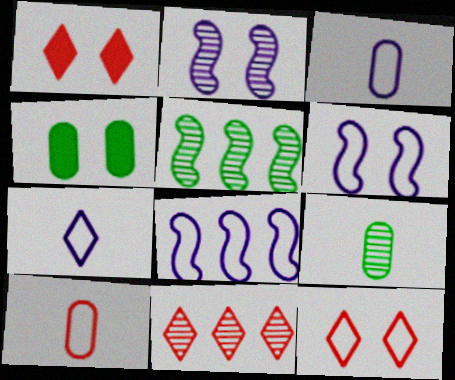[[1, 3, 5], 
[1, 8, 9], 
[2, 4, 12], 
[2, 9, 11]]